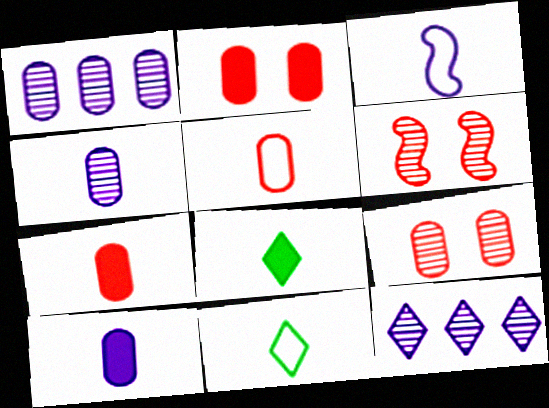[[3, 5, 11]]